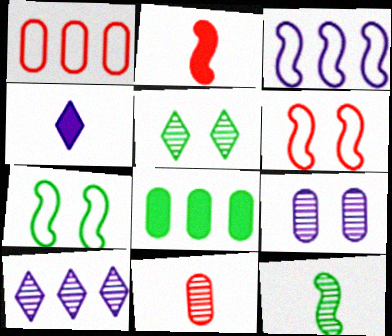[[3, 4, 9]]